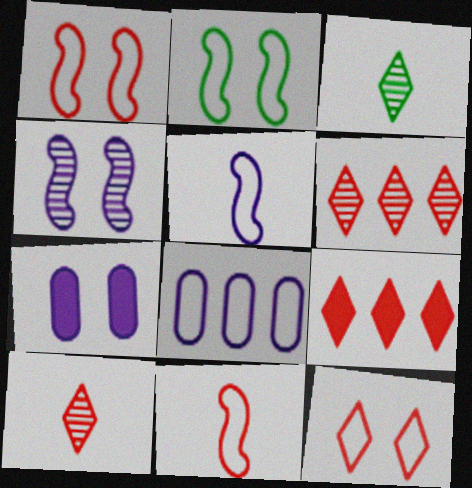[[9, 10, 12]]